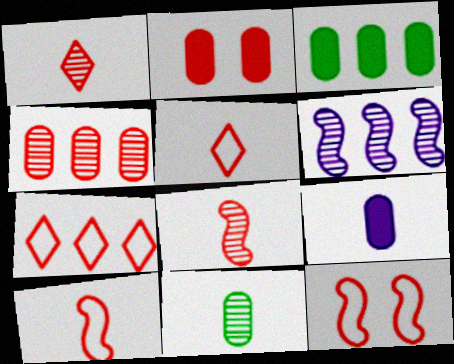[[2, 3, 9], 
[2, 7, 8], 
[3, 6, 7]]